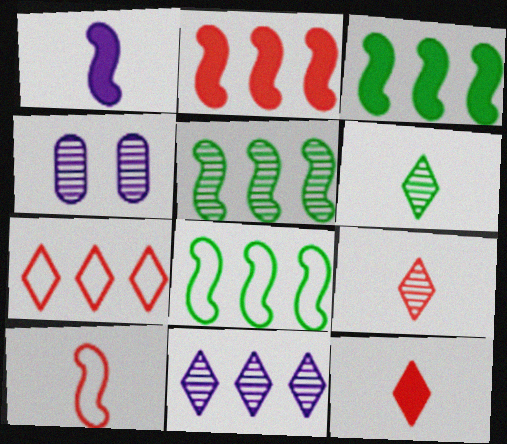[[3, 5, 8], 
[4, 5, 9], 
[4, 8, 12]]